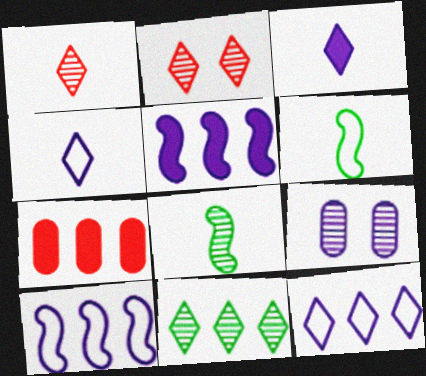[[3, 9, 10], 
[4, 5, 9], 
[7, 10, 11]]